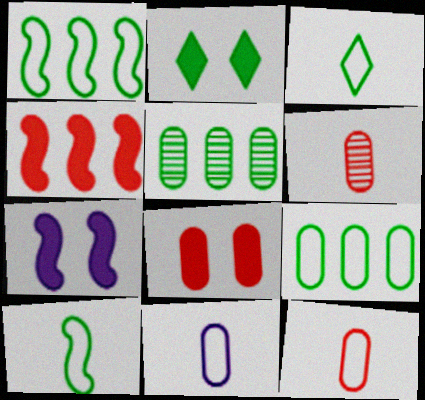[[2, 5, 10], 
[2, 7, 8], 
[5, 8, 11]]